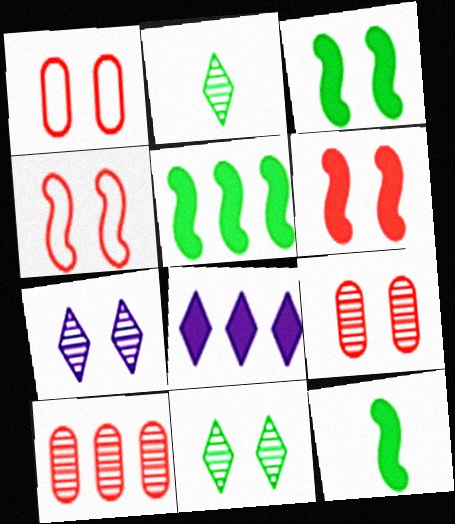[[1, 3, 7], 
[3, 5, 12]]